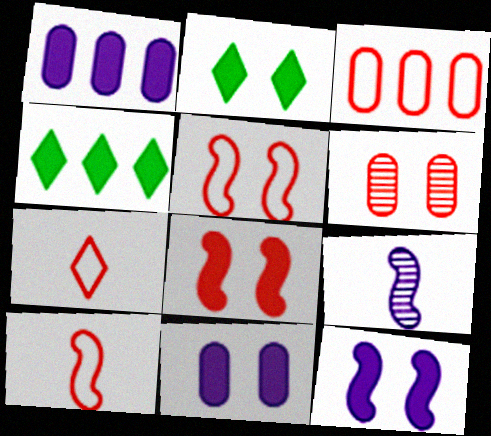[[2, 3, 9], 
[2, 8, 11], 
[3, 5, 7]]